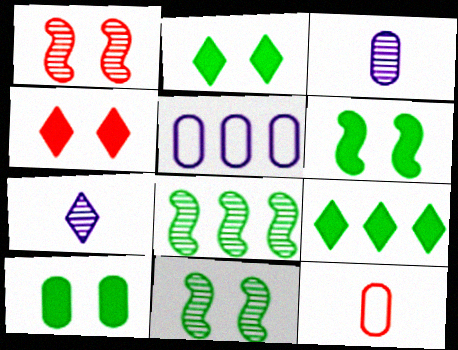[[2, 6, 10]]